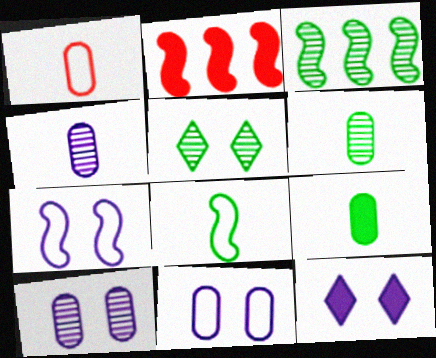[[1, 3, 12], 
[1, 4, 9], 
[2, 9, 12], 
[3, 5, 6], 
[7, 10, 12]]